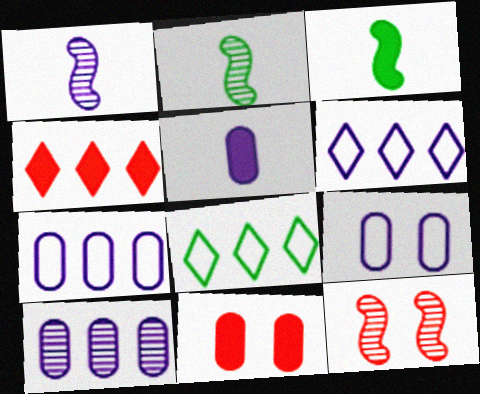[[1, 8, 11], 
[2, 4, 9], 
[2, 6, 11], 
[5, 8, 12], 
[5, 9, 10]]